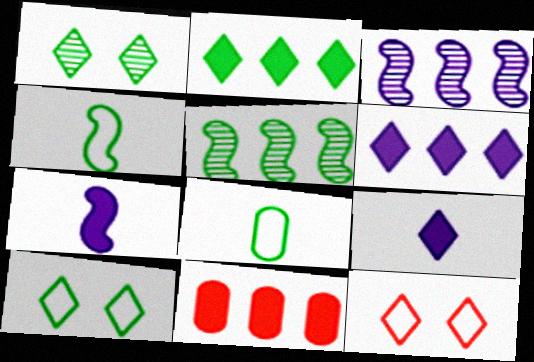[]